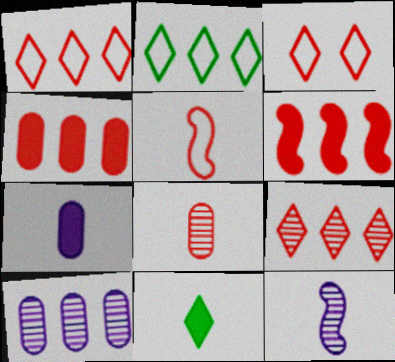[[2, 6, 10], 
[3, 6, 8]]